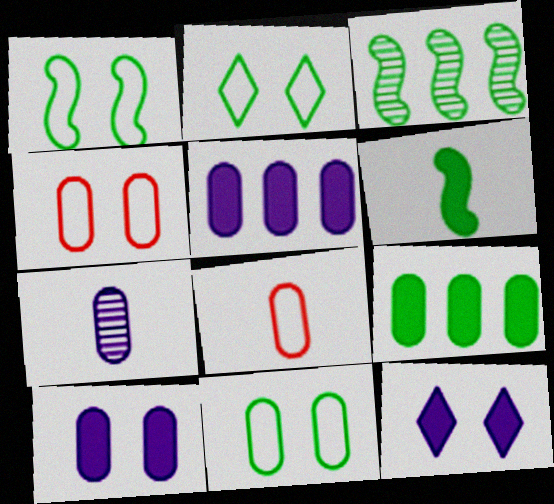[[1, 2, 11], 
[1, 3, 6], 
[3, 8, 12], 
[4, 7, 9]]